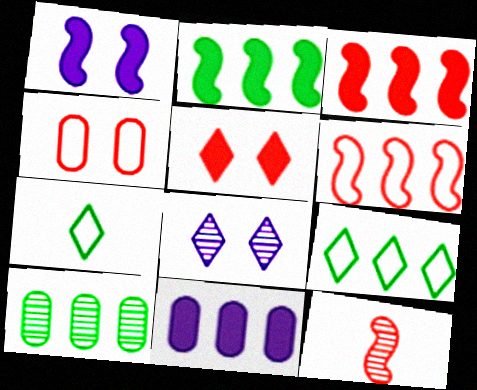[[2, 9, 10], 
[8, 10, 12]]